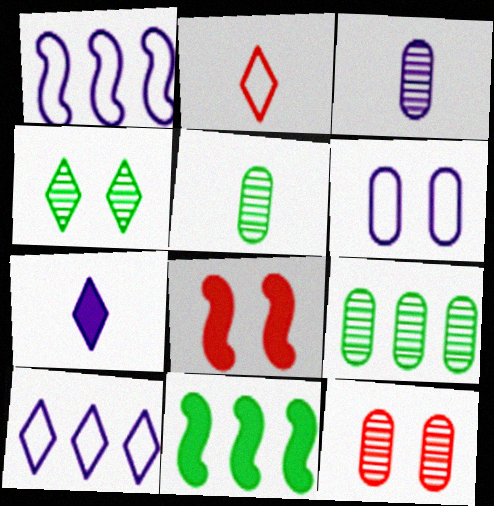[[3, 9, 12], 
[4, 6, 8], 
[5, 8, 10]]